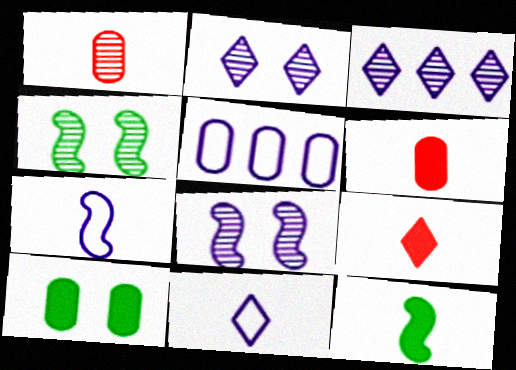[[1, 3, 4], 
[1, 5, 10], 
[1, 11, 12], 
[4, 5, 9]]